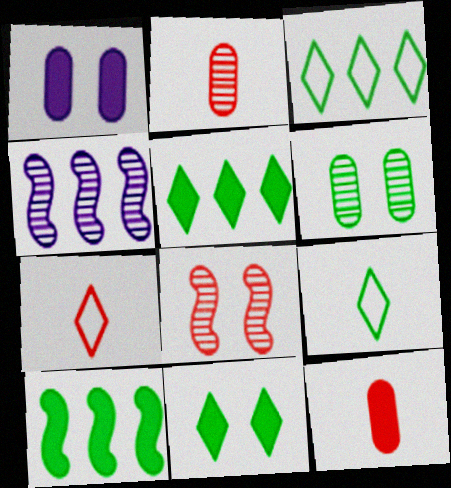[[6, 9, 10]]